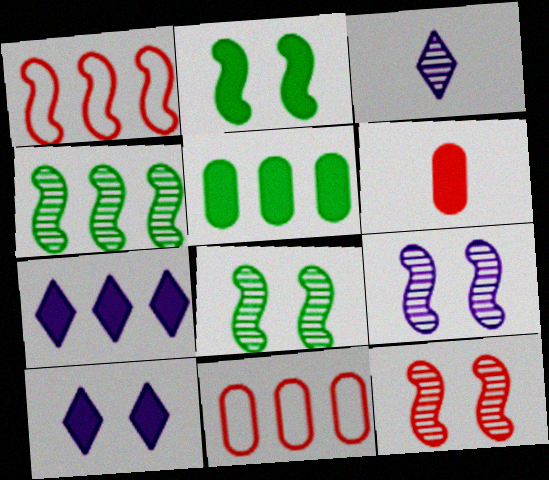[[2, 3, 11], 
[2, 6, 7], 
[4, 7, 11], 
[8, 9, 12]]